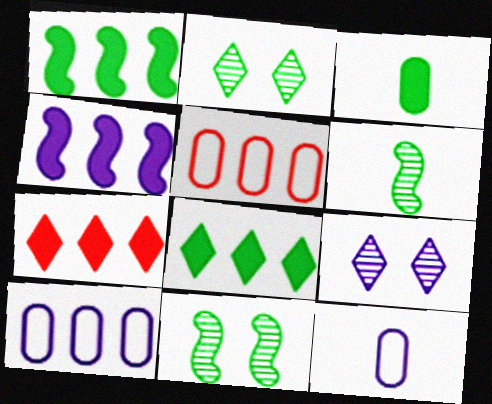[[4, 9, 12], 
[7, 11, 12]]